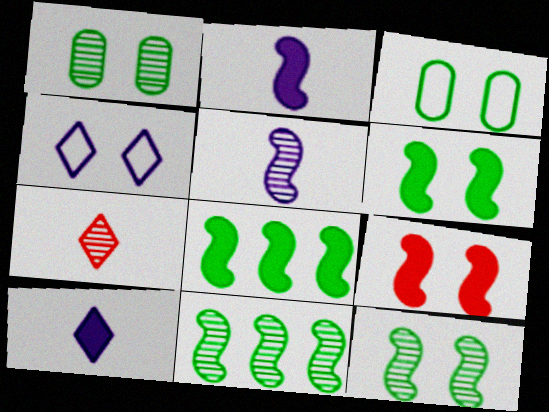[[1, 4, 9], 
[2, 8, 9]]